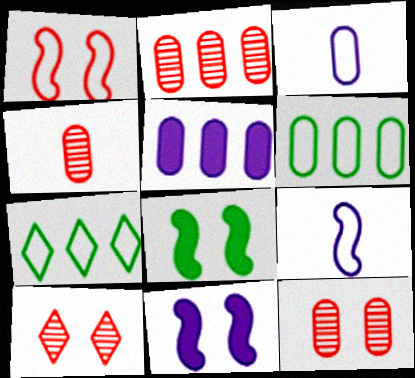[[1, 3, 7], 
[2, 4, 12], 
[2, 5, 6], 
[4, 7, 11]]